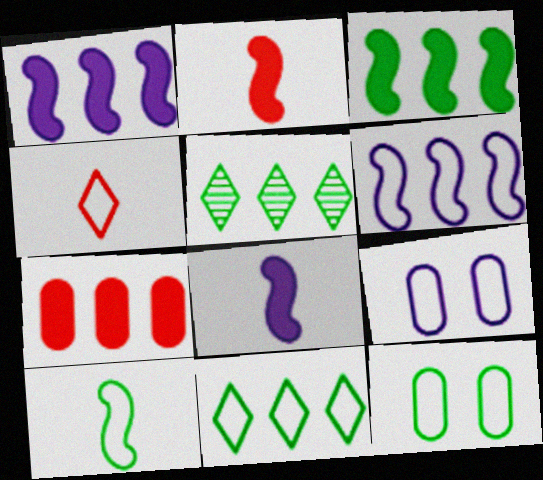[[2, 5, 9], 
[4, 6, 12], 
[5, 6, 7], 
[10, 11, 12]]